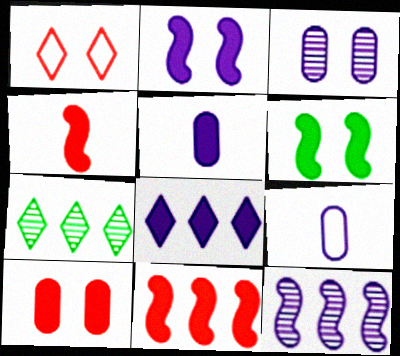[[1, 3, 6], 
[2, 5, 8]]